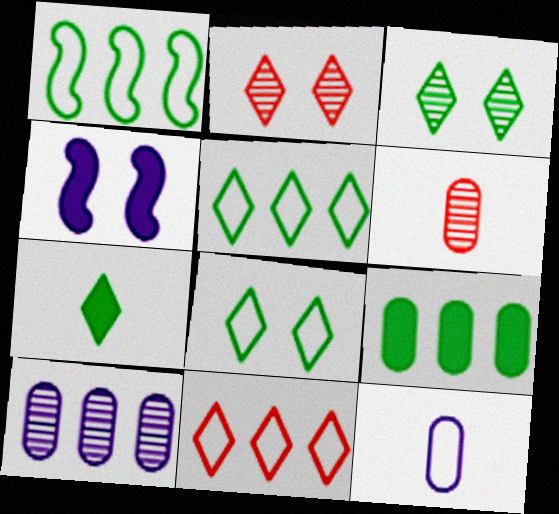[[3, 5, 7], 
[4, 5, 6]]